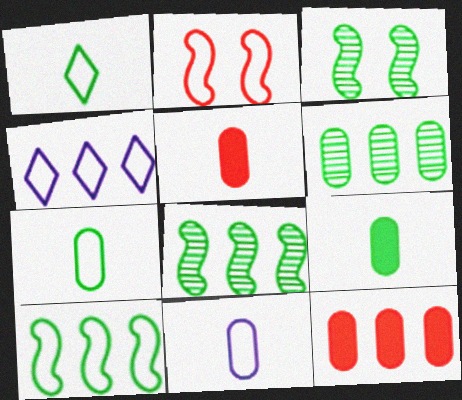[[2, 4, 7], 
[3, 4, 5], 
[4, 8, 12]]